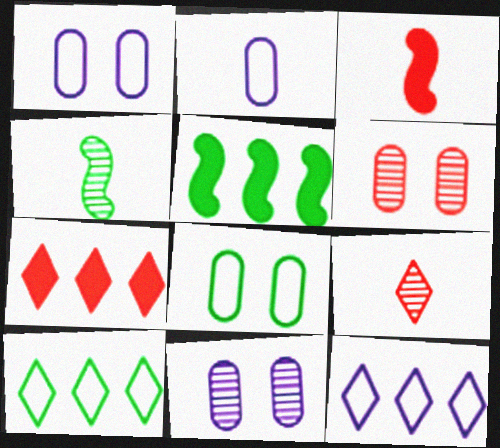[[1, 4, 7], 
[1, 5, 9], 
[3, 10, 11]]